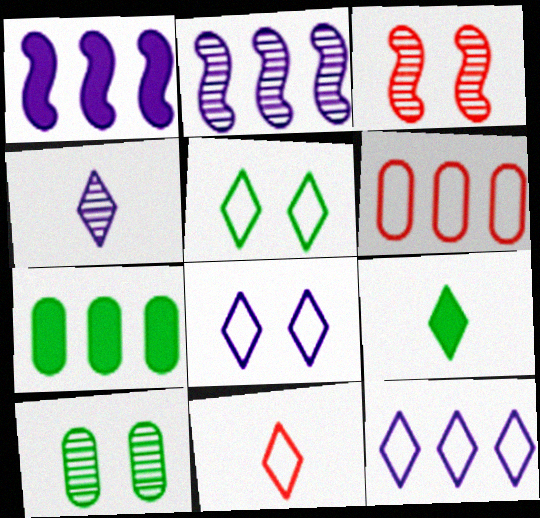[[1, 10, 11], 
[4, 9, 11], 
[5, 11, 12]]